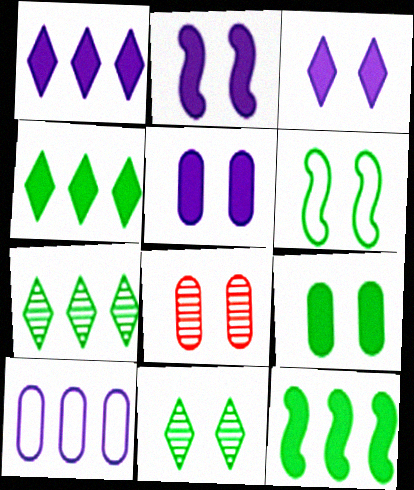[[2, 3, 5], 
[3, 6, 8], 
[6, 9, 11]]